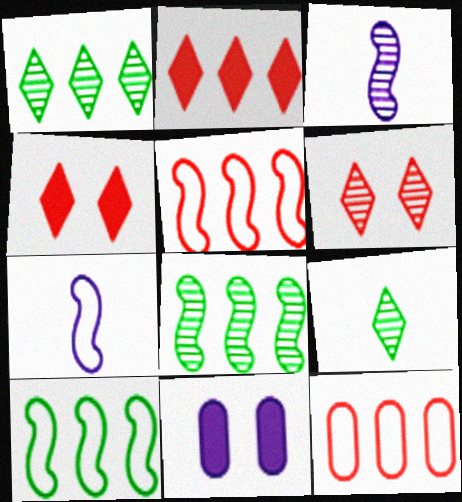[[5, 9, 11]]